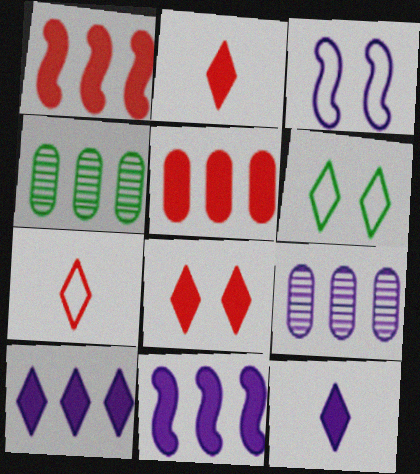[[2, 3, 4], 
[3, 9, 12]]